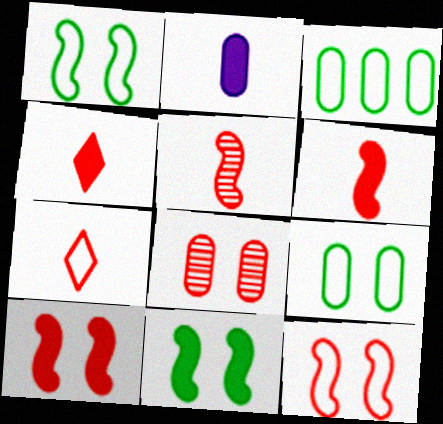[[2, 3, 8]]